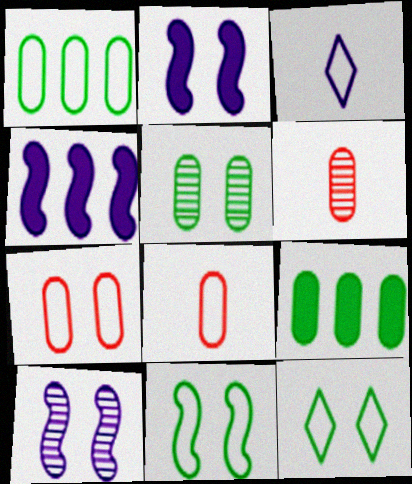[[4, 6, 12]]